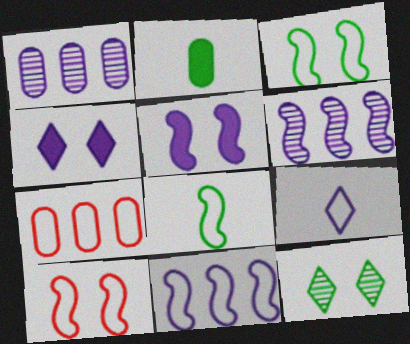[[1, 5, 9], 
[3, 7, 9], 
[8, 10, 11]]